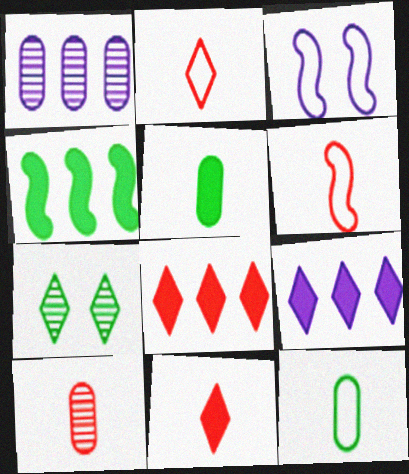[[2, 7, 9], 
[4, 7, 12], 
[6, 10, 11]]